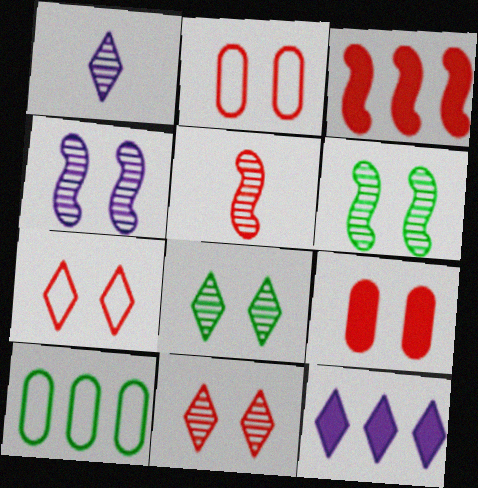[]